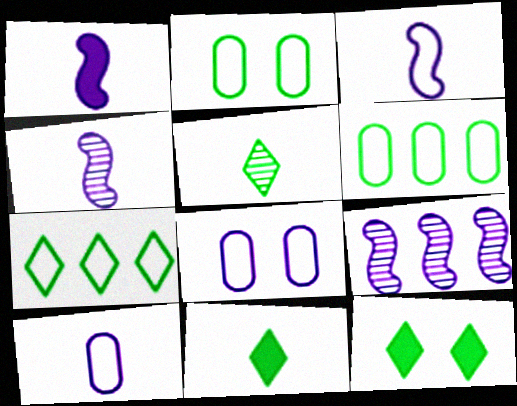[[1, 3, 4], 
[5, 7, 12]]